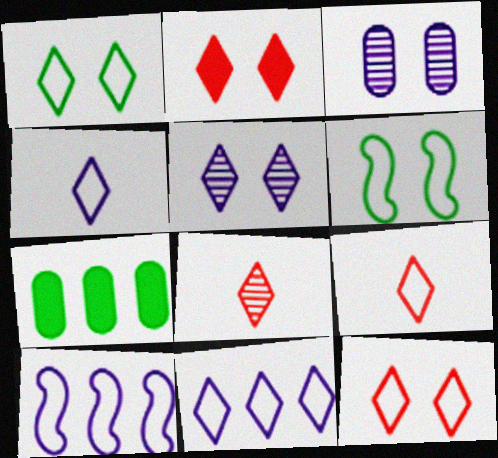[[1, 2, 5], 
[1, 9, 11], 
[2, 3, 6]]